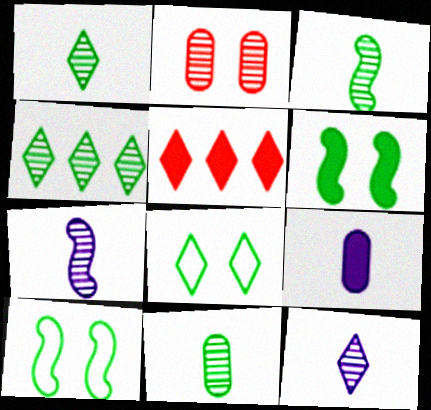[[1, 3, 11], 
[2, 4, 7], 
[5, 6, 9], 
[5, 8, 12]]